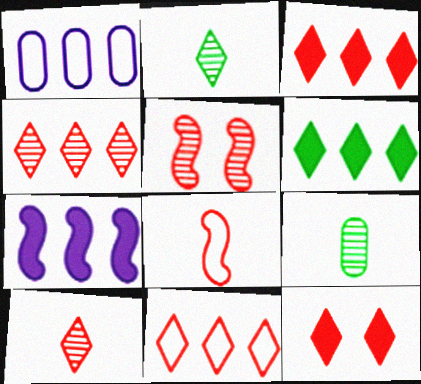[[3, 4, 11], 
[10, 11, 12]]